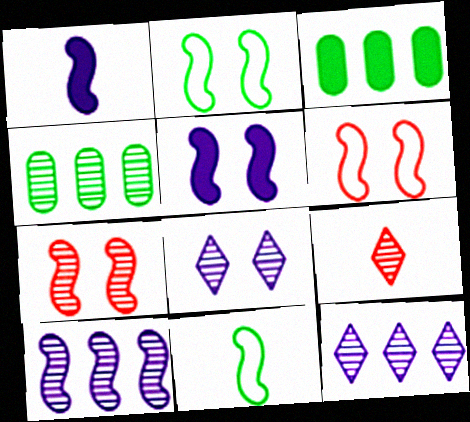[[2, 5, 7]]